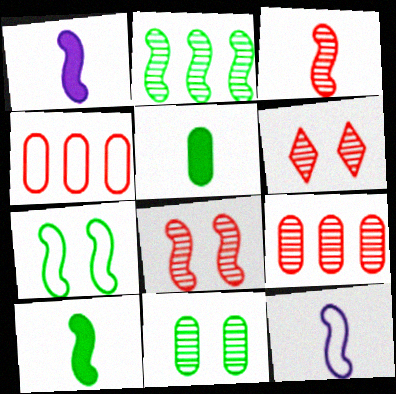[[2, 7, 10], 
[3, 6, 9], 
[3, 10, 12]]